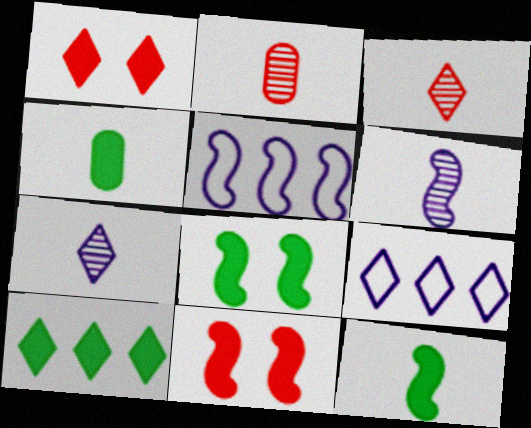[[2, 8, 9], 
[4, 8, 10]]